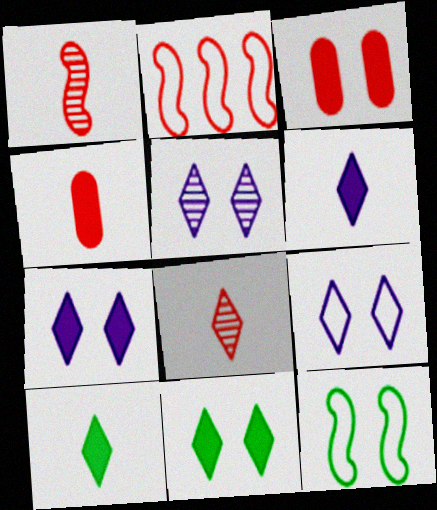[[2, 3, 8], 
[3, 5, 12], 
[5, 7, 9]]